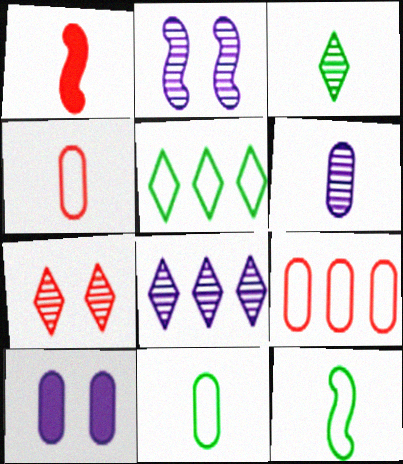[[1, 7, 9], 
[2, 6, 8], 
[3, 7, 8]]